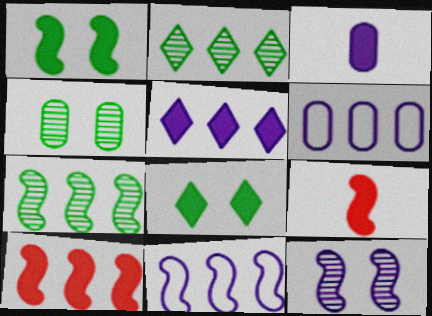[[2, 6, 10], 
[3, 8, 10], 
[7, 10, 11]]